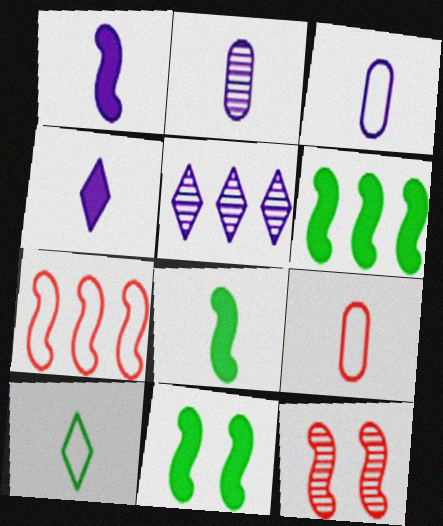[[5, 9, 11], 
[6, 8, 11]]